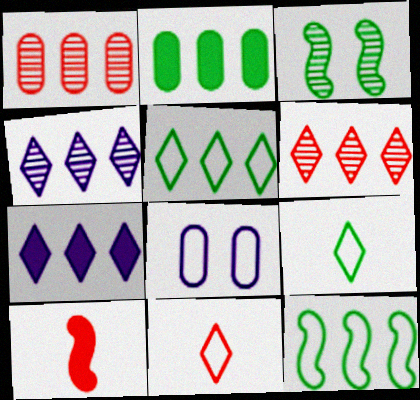[[1, 7, 12], 
[2, 3, 9], 
[5, 6, 7], 
[8, 11, 12]]